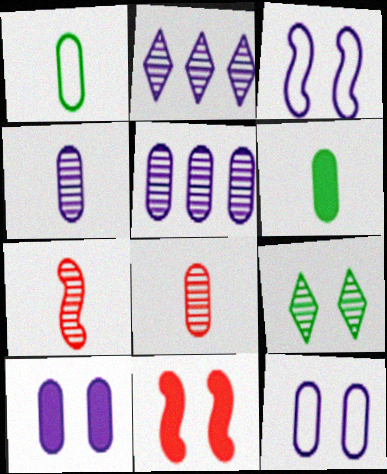[[1, 2, 11], 
[5, 7, 9], 
[9, 11, 12]]